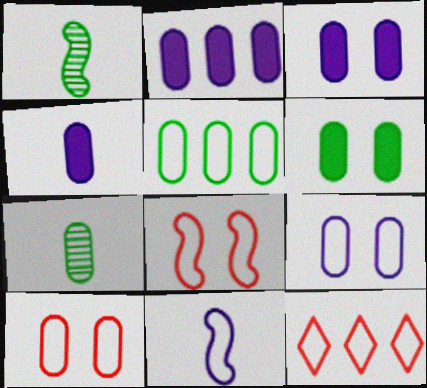[[1, 3, 12], 
[2, 3, 4], 
[2, 7, 10], 
[5, 6, 7]]